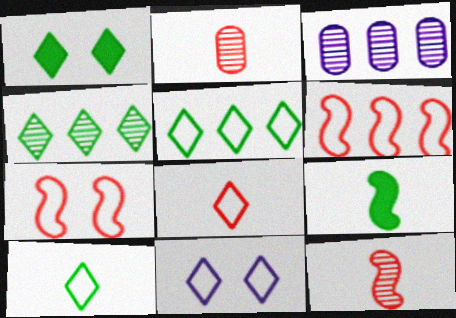[[1, 4, 10], 
[5, 8, 11]]